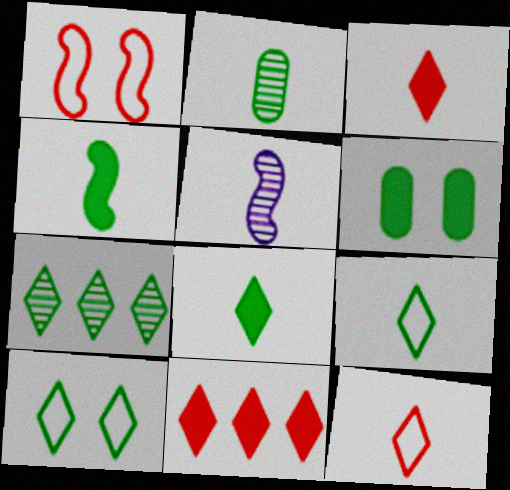[[2, 4, 9], 
[7, 8, 10]]